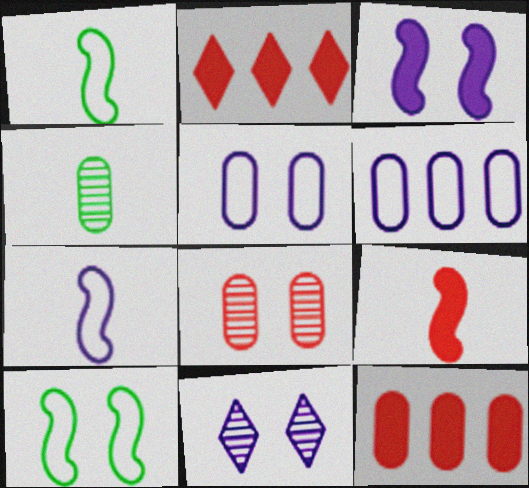[[1, 11, 12], 
[3, 5, 11], 
[4, 5, 12]]